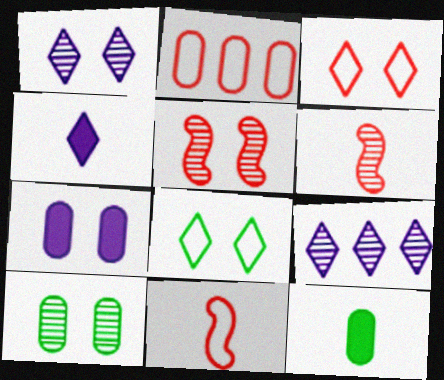[[1, 5, 10], 
[2, 3, 11], 
[5, 7, 8], 
[6, 9, 10]]